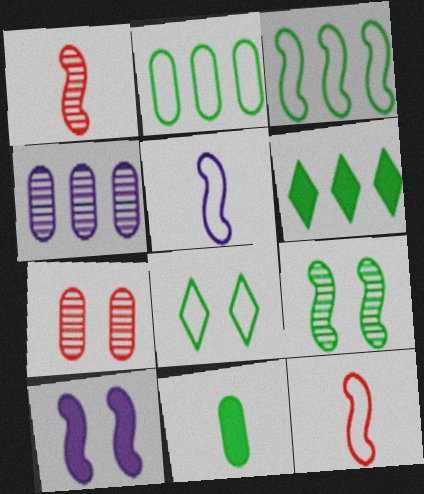[[1, 3, 10], 
[5, 6, 7], 
[7, 8, 10]]